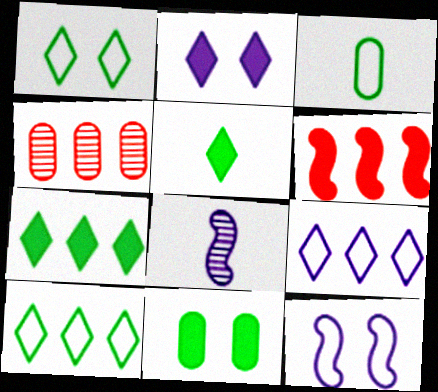[[4, 5, 12]]